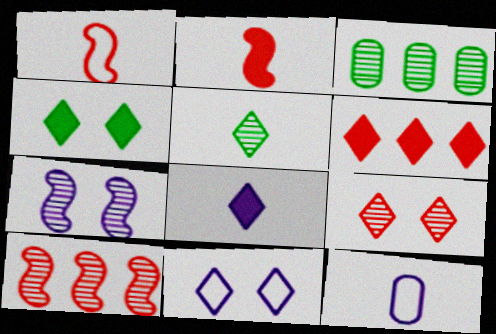[[2, 3, 11], 
[2, 5, 12], 
[4, 6, 8], 
[4, 9, 11], 
[4, 10, 12], 
[5, 6, 11]]